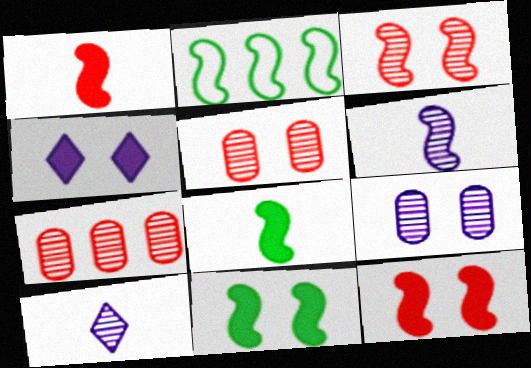[[2, 6, 12]]